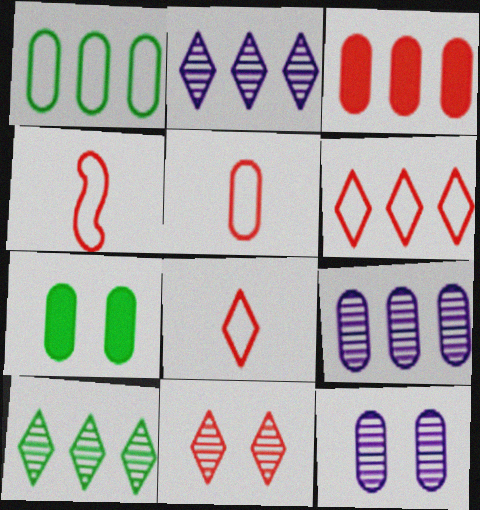[[1, 3, 9], 
[2, 4, 7], 
[3, 4, 11], 
[4, 5, 8], 
[5, 7, 9]]